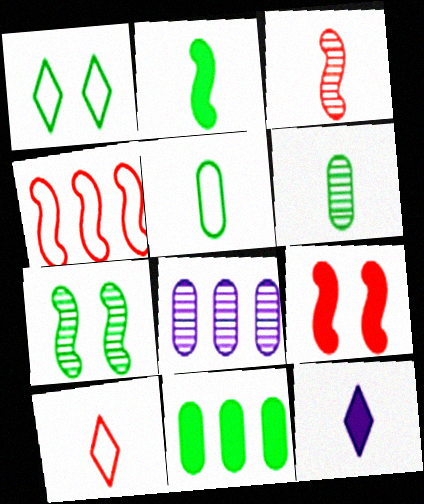[[3, 4, 9], 
[3, 5, 12], 
[9, 11, 12]]